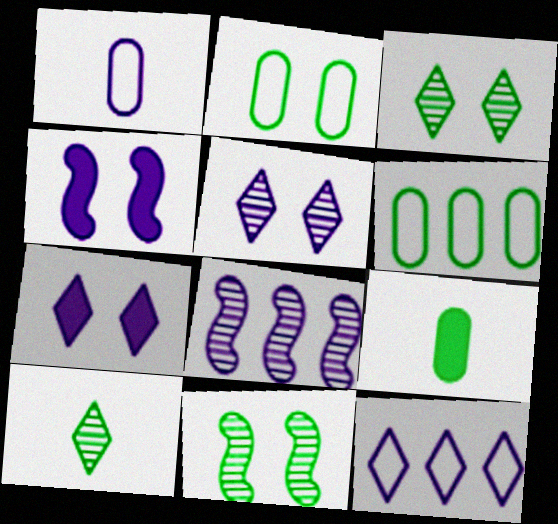[[1, 7, 8]]